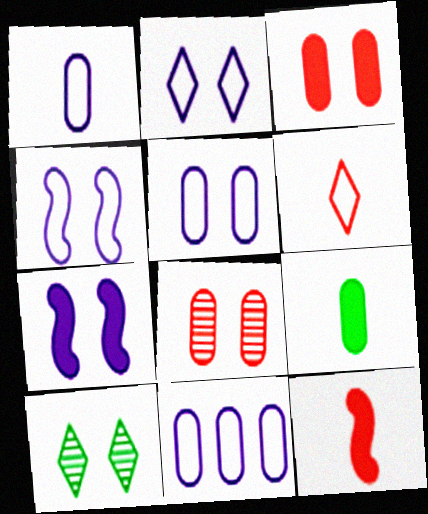[[1, 5, 11], 
[2, 4, 5], 
[3, 4, 10], 
[8, 9, 11], 
[10, 11, 12]]